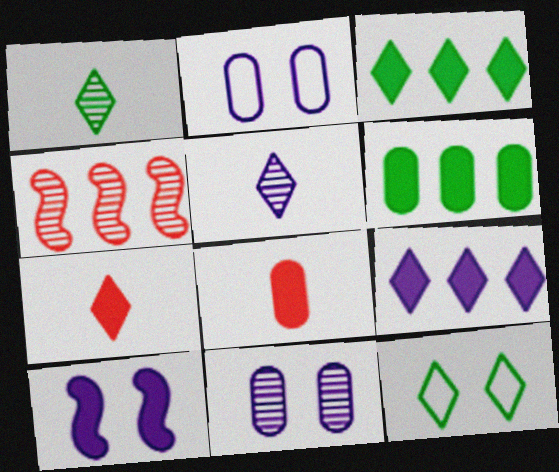[[1, 3, 12], 
[1, 4, 11], 
[3, 8, 10], 
[6, 7, 10]]